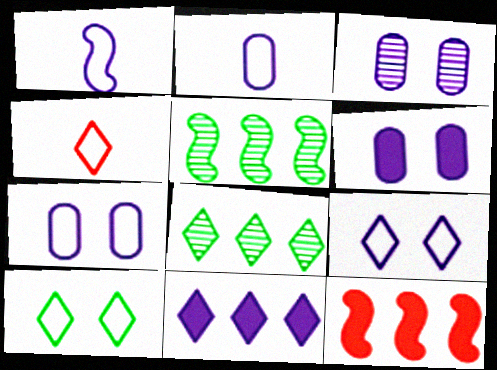[[1, 3, 11], 
[3, 6, 7], 
[4, 5, 6]]